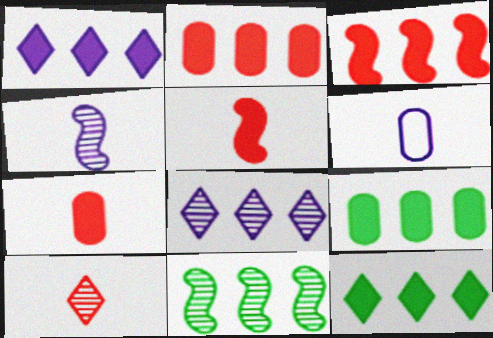[[1, 3, 9]]